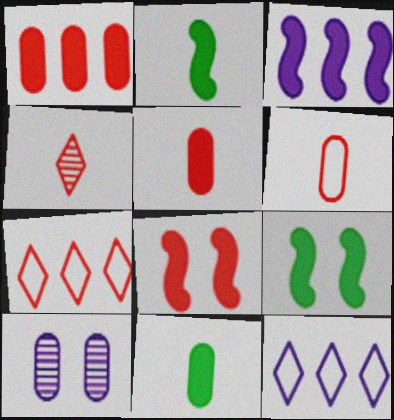[[2, 3, 8], 
[2, 7, 10]]